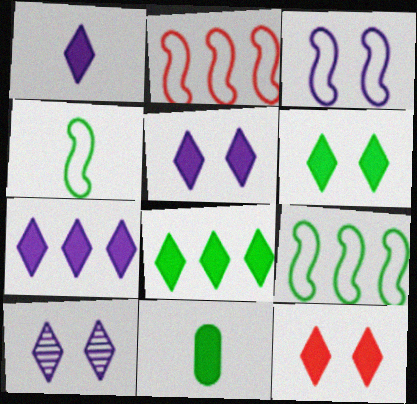[[1, 5, 7], 
[1, 8, 12], 
[2, 3, 4], 
[2, 10, 11], 
[5, 6, 12]]